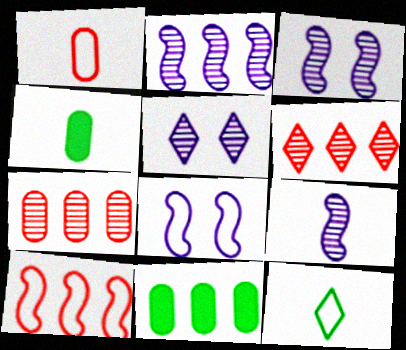[[2, 3, 9], 
[4, 5, 10], 
[4, 6, 8]]